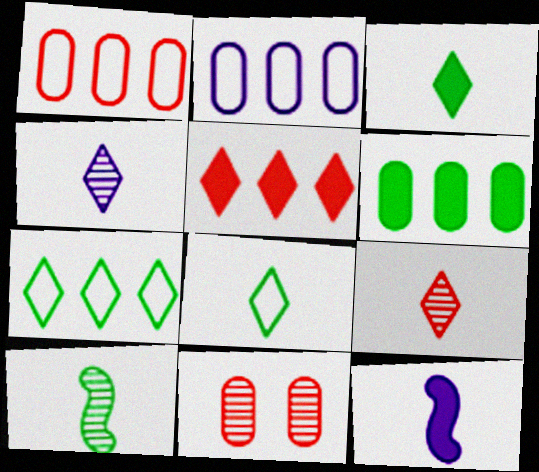[[7, 11, 12]]